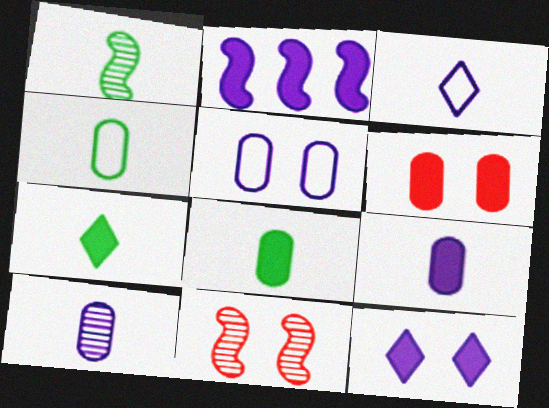[[1, 4, 7], 
[2, 6, 7], 
[2, 9, 12]]